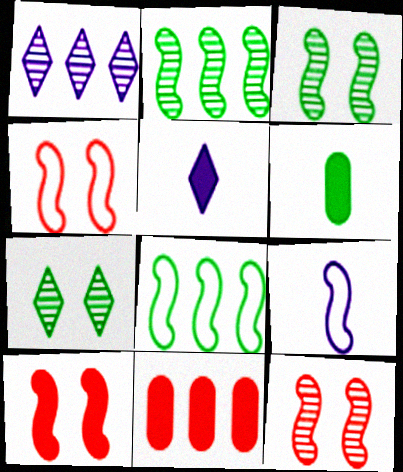[[1, 4, 6], 
[1, 8, 11], 
[2, 9, 10], 
[4, 8, 9], 
[4, 10, 12], 
[6, 7, 8], 
[7, 9, 11]]